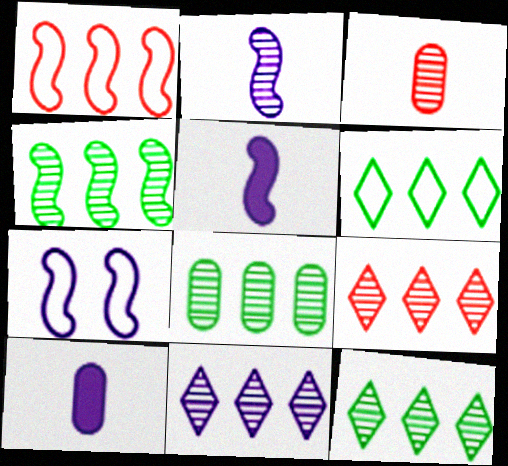[[4, 8, 12], 
[7, 10, 11], 
[9, 11, 12]]